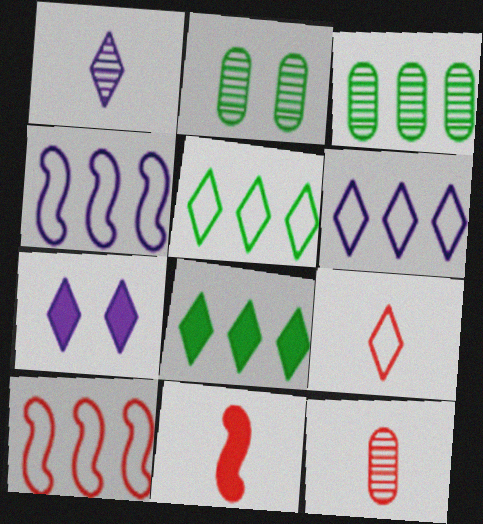[[1, 6, 7], 
[2, 6, 11], 
[9, 11, 12]]